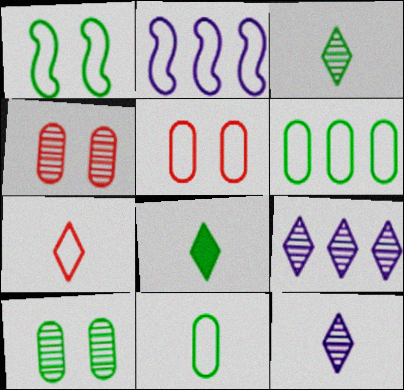[[2, 4, 8], 
[7, 8, 12]]